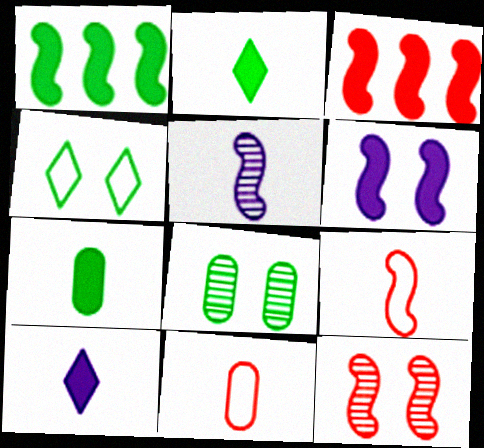[[2, 5, 11], 
[3, 9, 12]]